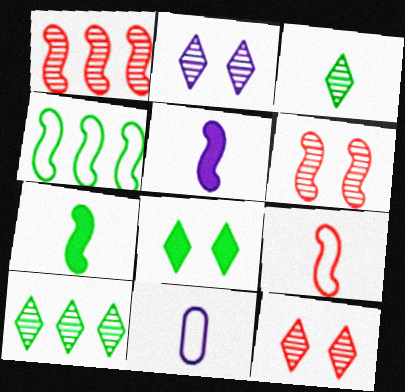[[1, 8, 11], 
[4, 5, 6]]